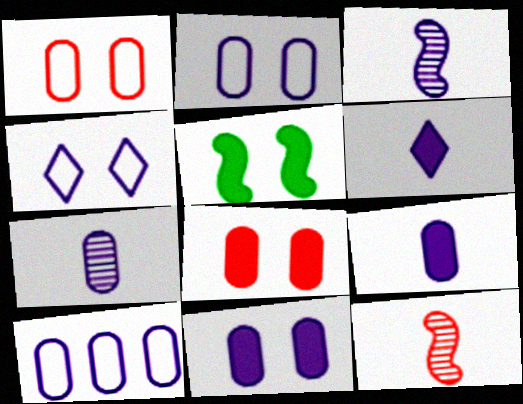[[7, 10, 11]]